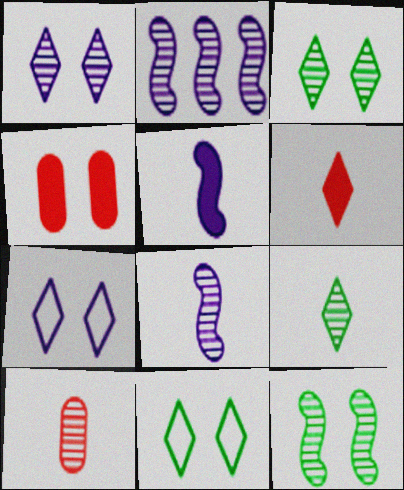[[2, 3, 10], 
[4, 7, 12], 
[8, 9, 10]]